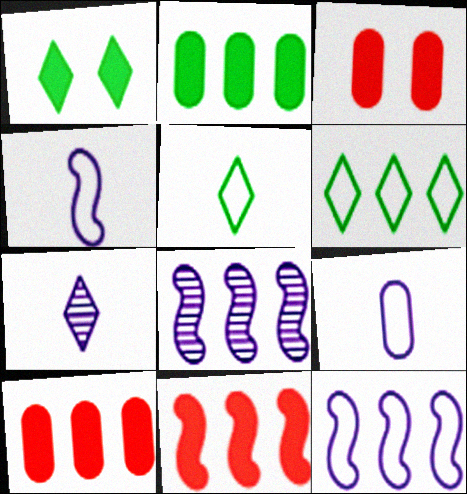[[3, 5, 8], 
[6, 8, 10]]